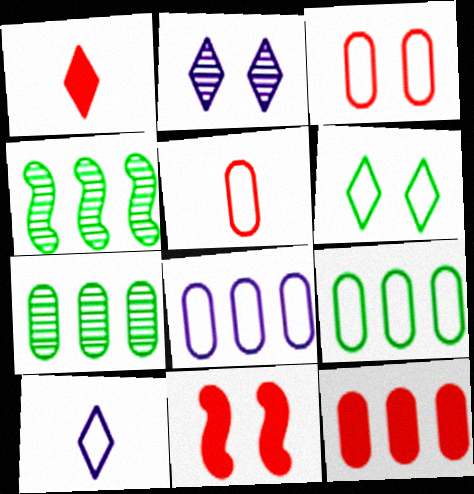[[1, 11, 12], 
[7, 8, 12], 
[7, 10, 11]]